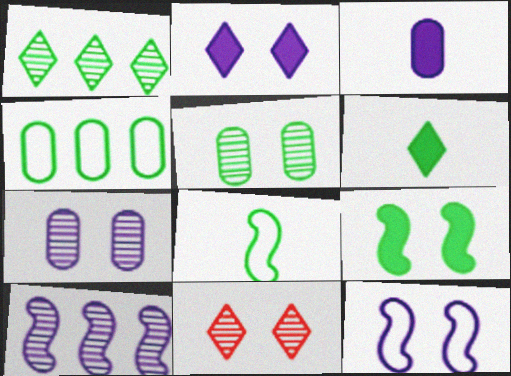[[2, 7, 12]]